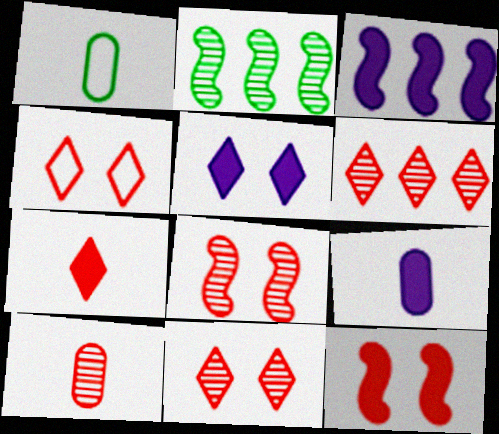[[1, 3, 11], 
[1, 9, 10], 
[2, 4, 9], 
[3, 5, 9], 
[4, 6, 7], 
[6, 8, 10]]